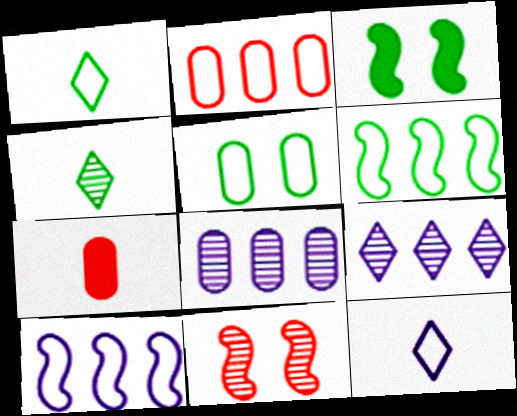[[1, 5, 6], 
[4, 8, 11], 
[5, 7, 8]]